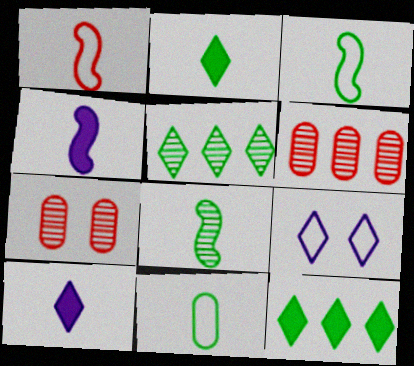[[1, 4, 8], 
[2, 8, 11]]